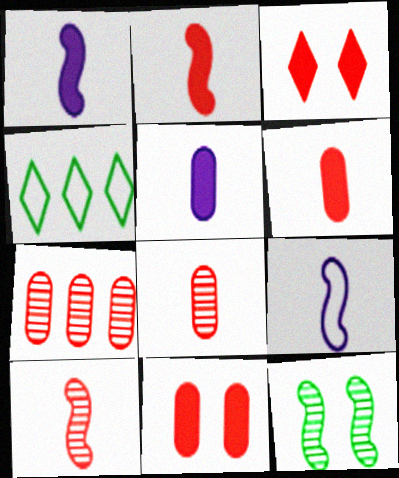[]